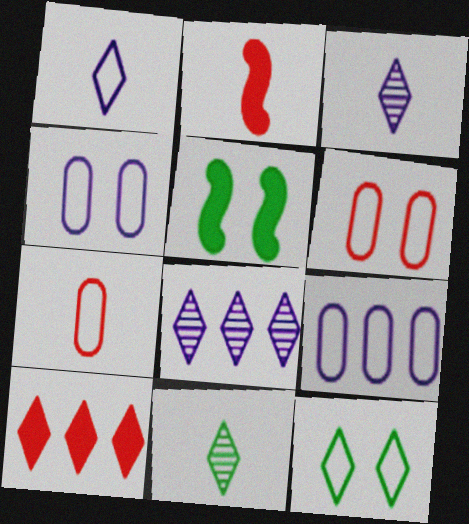[[3, 10, 12], 
[5, 7, 8]]